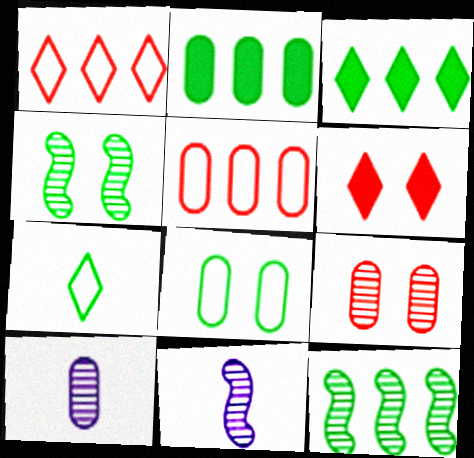[[2, 4, 7]]